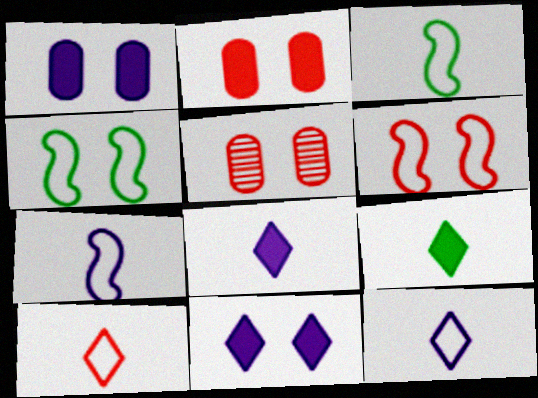[[4, 5, 11]]